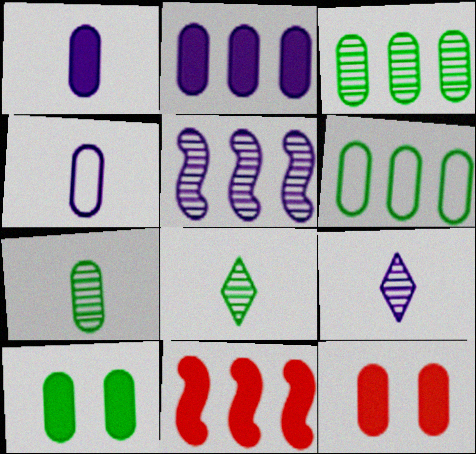[[3, 4, 12], 
[6, 7, 10]]